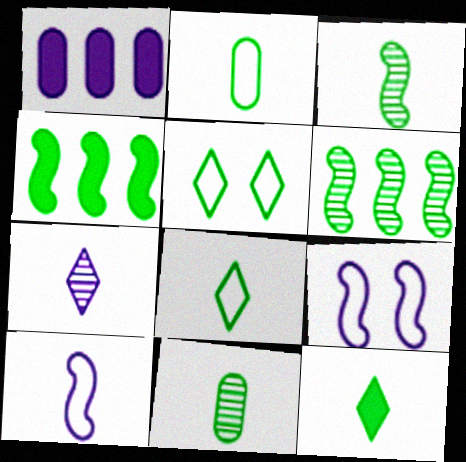[[1, 7, 9], 
[2, 3, 12], 
[4, 5, 11]]